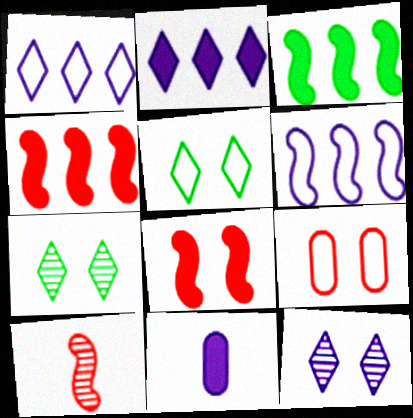[[6, 11, 12]]